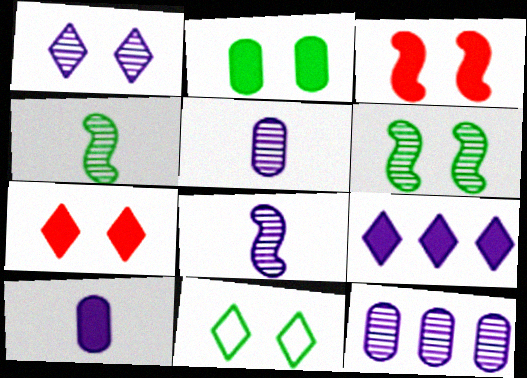[[1, 7, 11], 
[1, 8, 12], 
[2, 6, 11]]